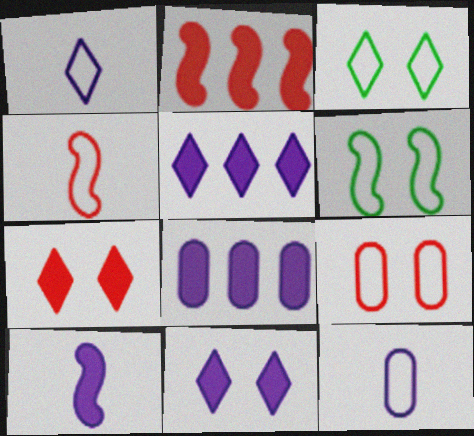[[8, 10, 11]]